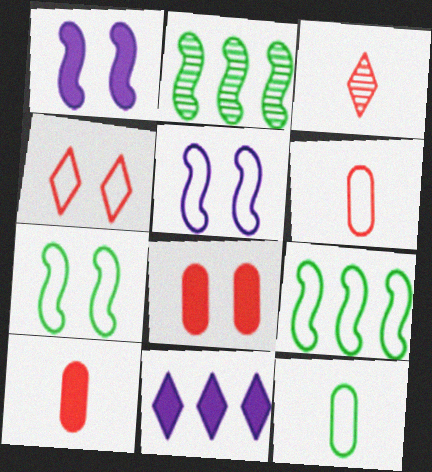[]